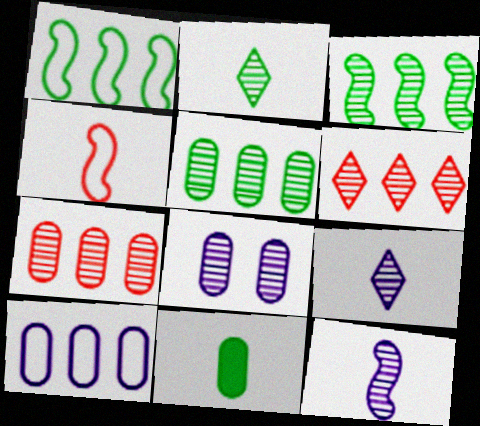[[4, 9, 11]]